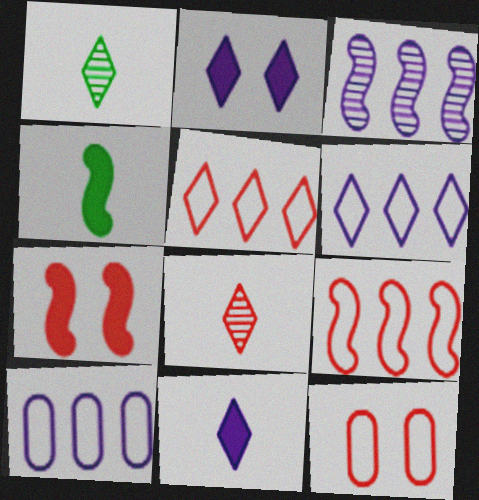[[1, 2, 5], 
[1, 7, 10]]